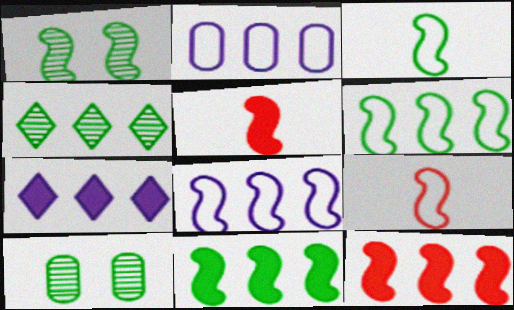[[1, 3, 11], 
[1, 5, 8], 
[2, 4, 12], 
[7, 9, 10]]